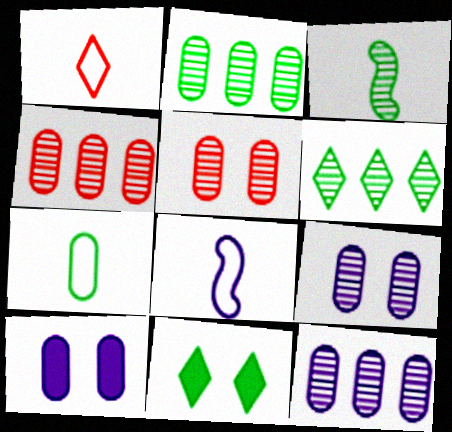[[1, 7, 8], 
[2, 4, 12], 
[4, 7, 10], 
[4, 8, 11]]